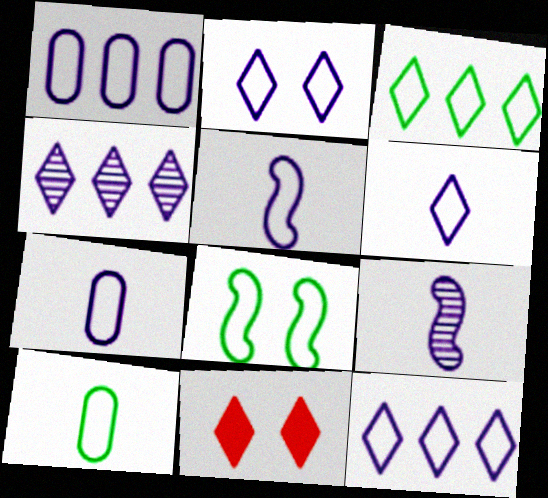[[1, 2, 5], 
[2, 6, 12], 
[3, 8, 10], 
[5, 6, 7]]